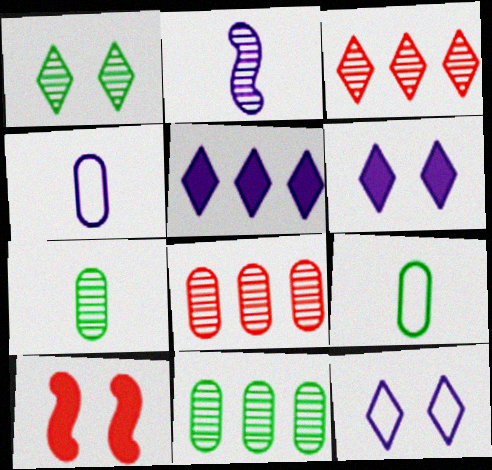[[1, 2, 8]]